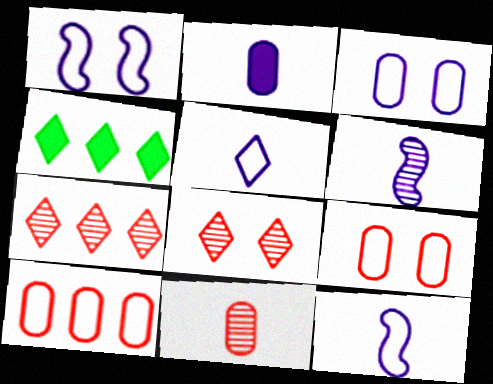[[1, 4, 11], 
[2, 5, 6], 
[4, 5, 8], 
[4, 6, 9]]